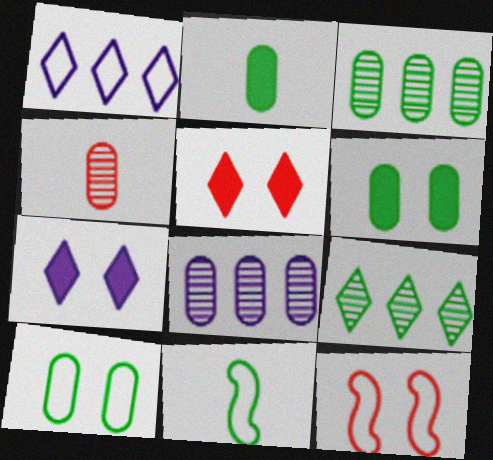[[2, 3, 10], 
[5, 8, 11], 
[6, 9, 11]]